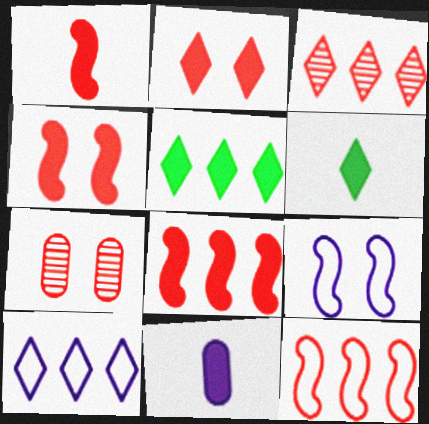[[1, 4, 8], 
[1, 6, 11], 
[3, 5, 10], 
[4, 5, 11]]